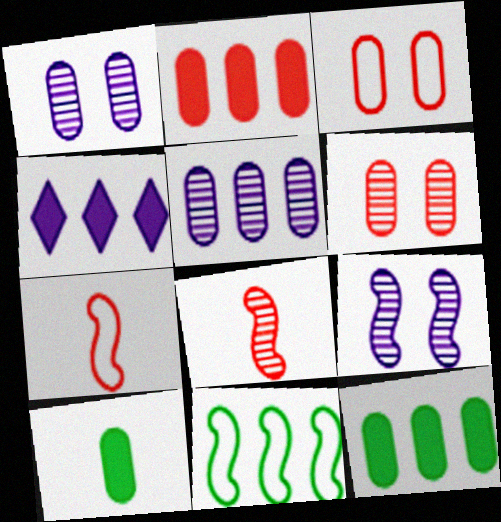[[3, 5, 10]]